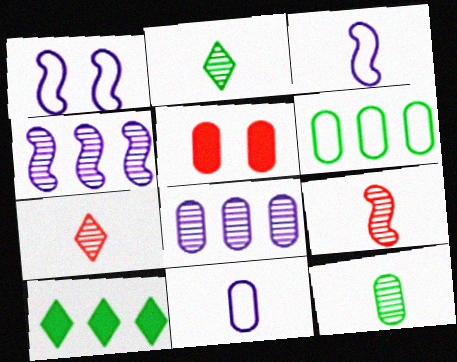[]